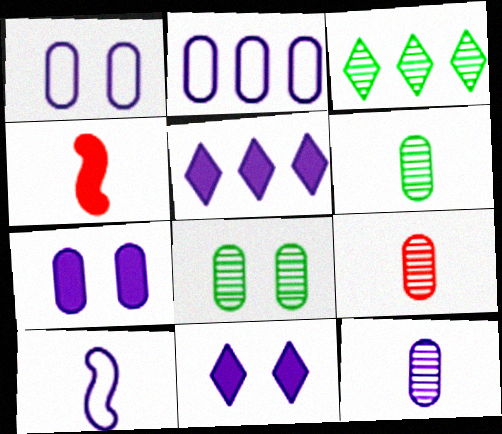[[1, 3, 4], 
[2, 7, 12], 
[6, 9, 12]]